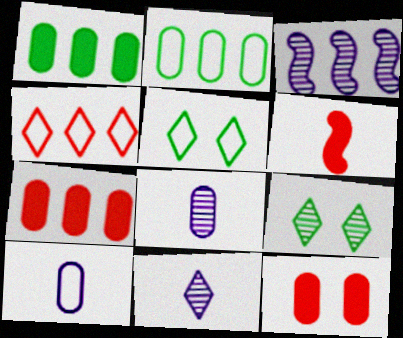[[1, 3, 4], 
[2, 8, 12]]